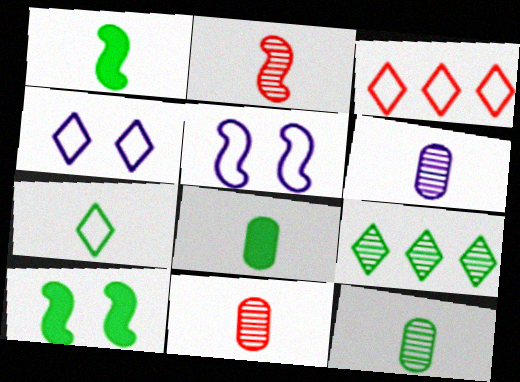[[1, 7, 12], 
[3, 4, 7], 
[3, 6, 10], 
[6, 11, 12]]